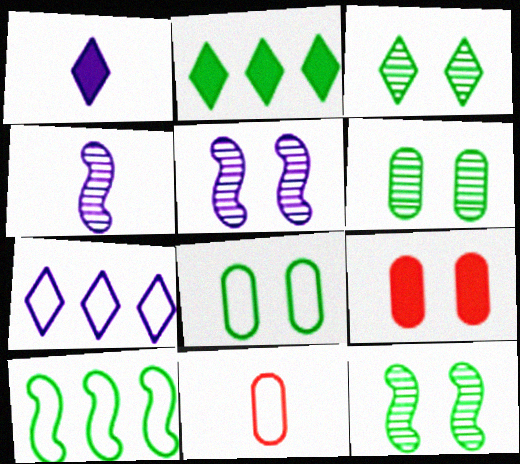[[2, 5, 11], 
[3, 6, 12]]